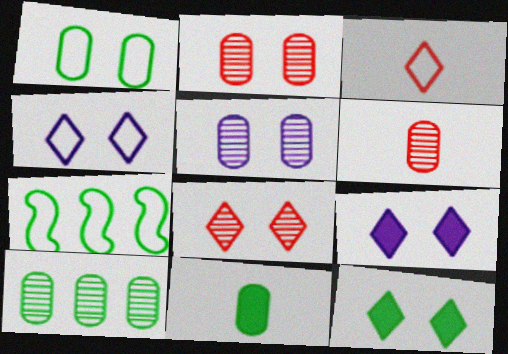[[1, 10, 11], 
[4, 8, 12], 
[5, 6, 10], 
[6, 7, 9]]